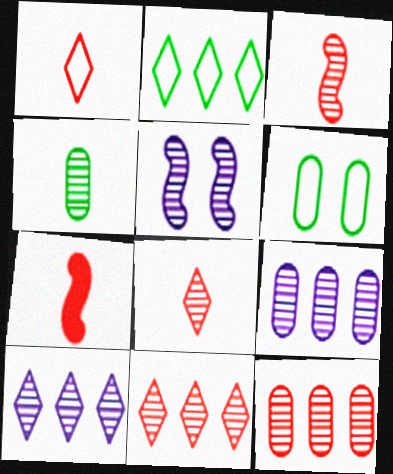[[4, 5, 11], 
[6, 7, 10]]